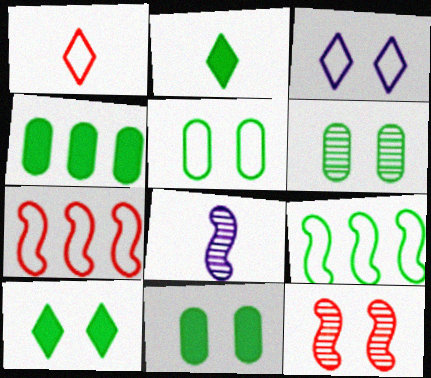[[2, 6, 9], 
[3, 11, 12], 
[5, 6, 11]]